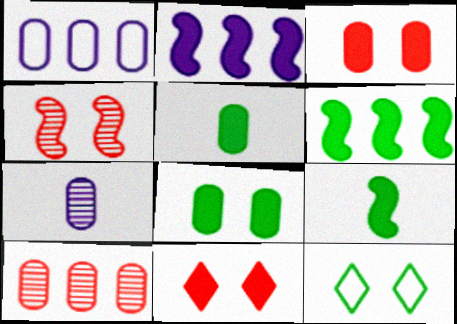[[2, 5, 11]]